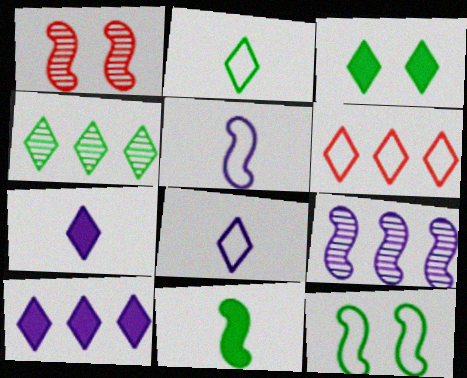[[2, 3, 4], 
[4, 6, 10]]